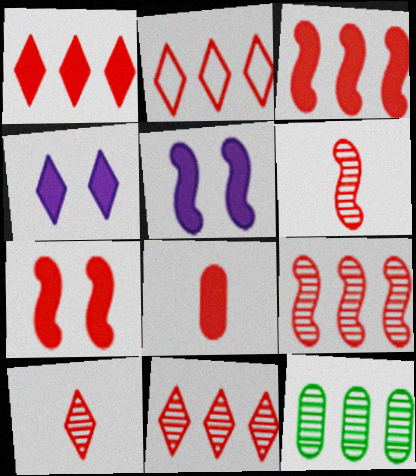[[1, 2, 11], 
[1, 7, 8]]